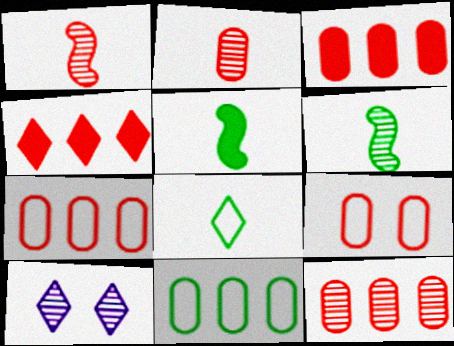[[1, 4, 9], 
[2, 3, 9], 
[3, 7, 12], 
[4, 8, 10], 
[5, 7, 10], 
[6, 10, 12]]